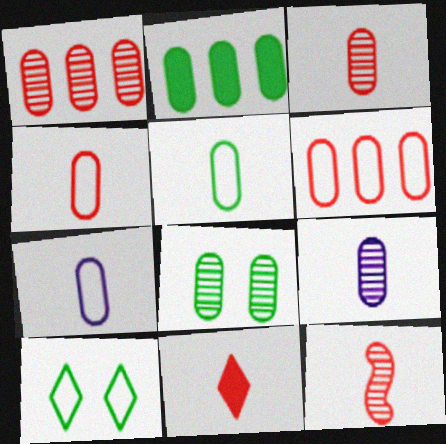[[1, 8, 9], 
[2, 5, 8], 
[4, 5, 7], 
[4, 11, 12]]